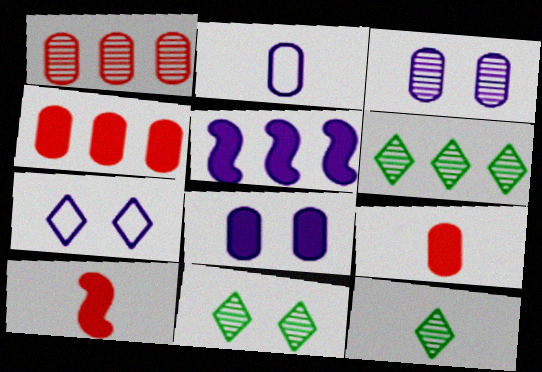[[2, 10, 12], 
[6, 11, 12]]